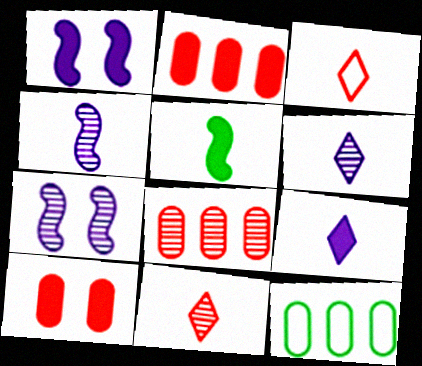[[1, 11, 12]]